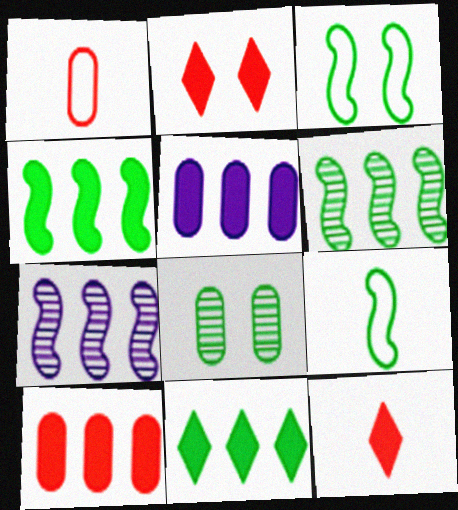[[1, 5, 8], 
[8, 9, 11]]